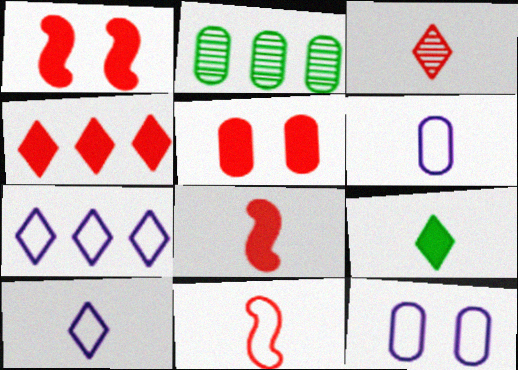[[1, 2, 10], 
[2, 5, 6], 
[3, 9, 10], 
[4, 5, 8]]